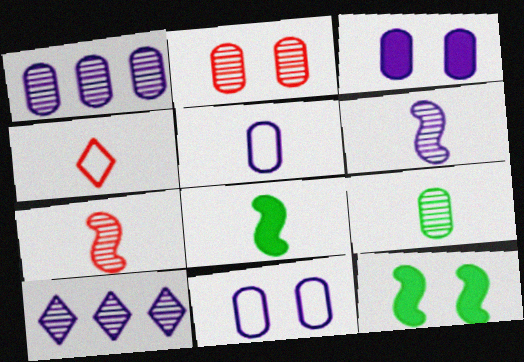[[1, 2, 9], 
[1, 3, 5], 
[1, 4, 12]]